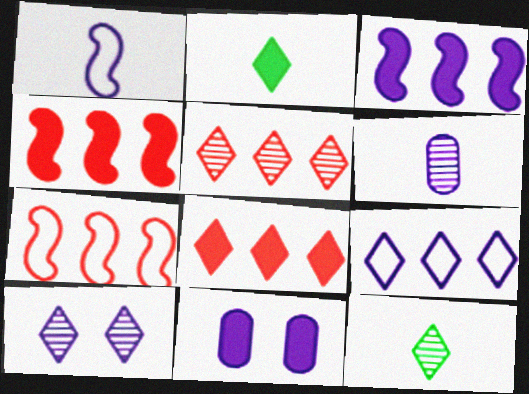[[2, 4, 11], 
[5, 10, 12], 
[7, 11, 12]]